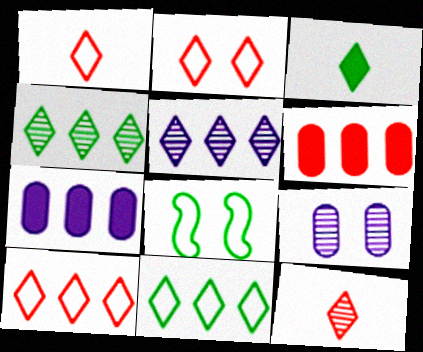[[1, 2, 10], 
[2, 3, 5], 
[7, 8, 12]]